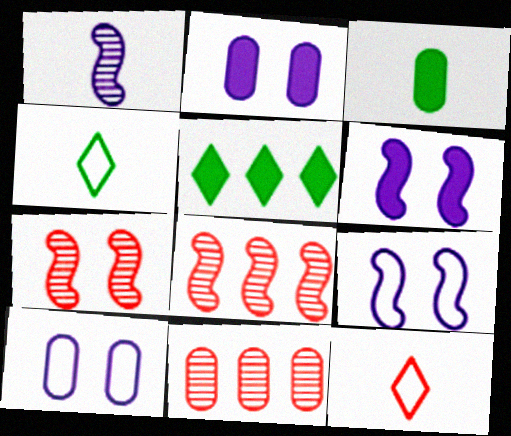[[1, 3, 12], 
[2, 4, 8], 
[3, 10, 11], 
[4, 6, 11]]